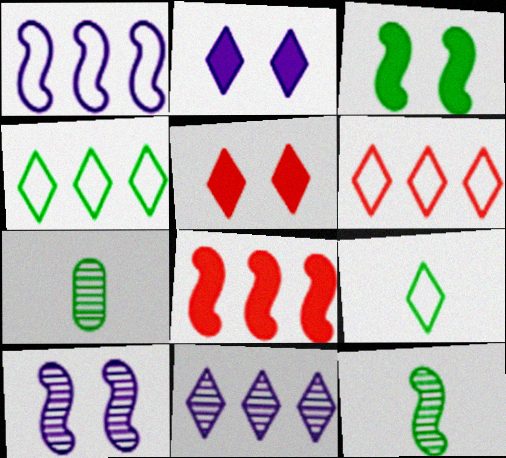[[1, 5, 7], 
[3, 4, 7], 
[5, 9, 11]]